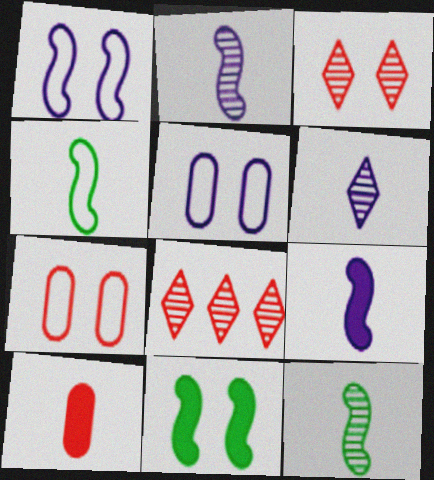[[3, 5, 11], 
[4, 6, 10]]